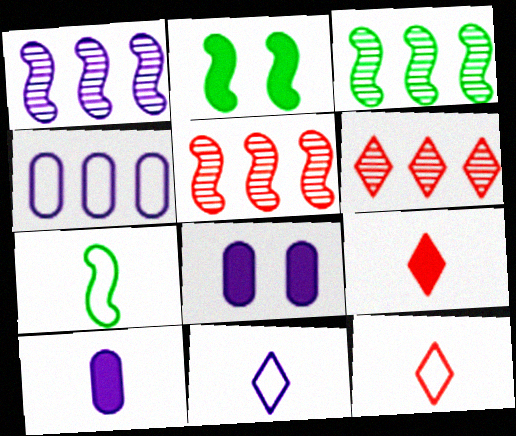[[1, 3, 5], 
[1, 8, 11], 
[2, 3, 7], 
[3, 8, 12], 
[6, 7, 8]]